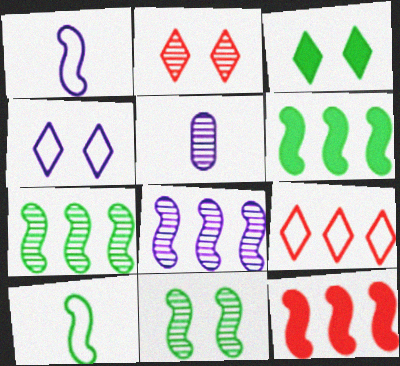[[1, 11, 12], 
[2, 3, 4], 
[2, 5, 7], 
[6, 10, 11]]